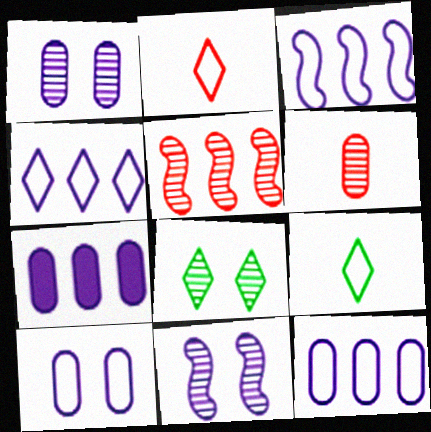[[3, 4, 12]]